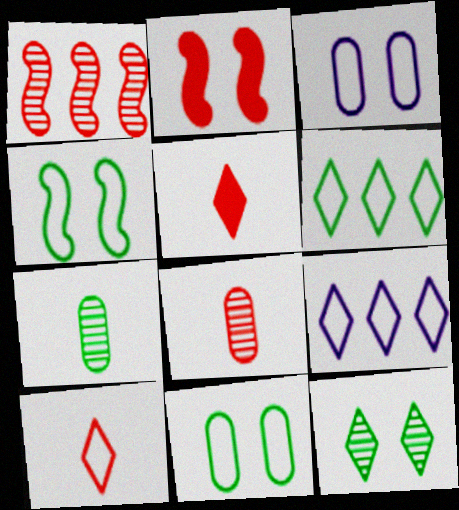[[2, 3, 12], 
[2, 7, 9], 
[5, 9, 12]]